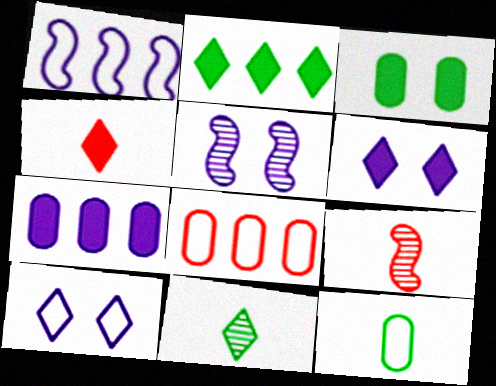[[2, 4, 6]]